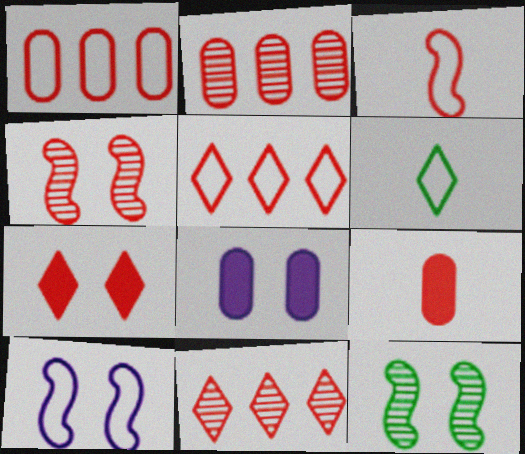[[1, 6, 10], 
[2, 3, 7], 
[4, 5, 9]]